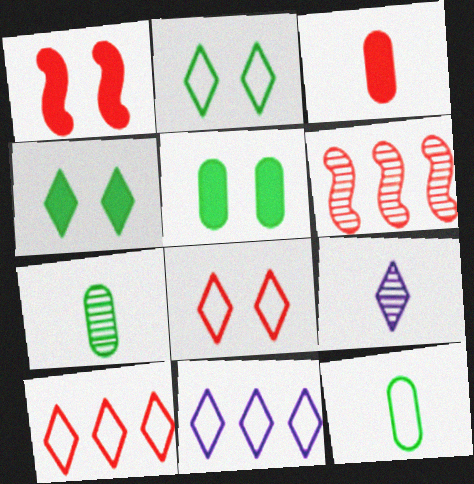[[1, 7, 11], 
[3, 6, 8], 
[4, 9, 10]]